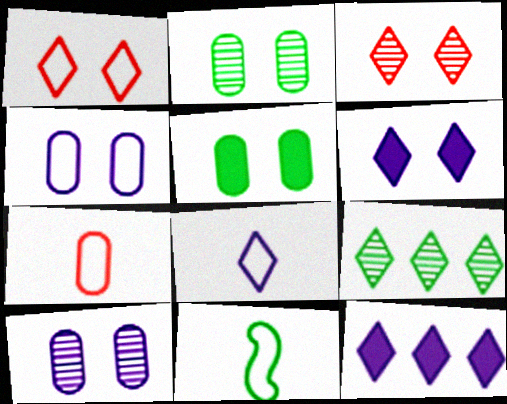[[5, 9, 11], 
[7, 8, 11]]